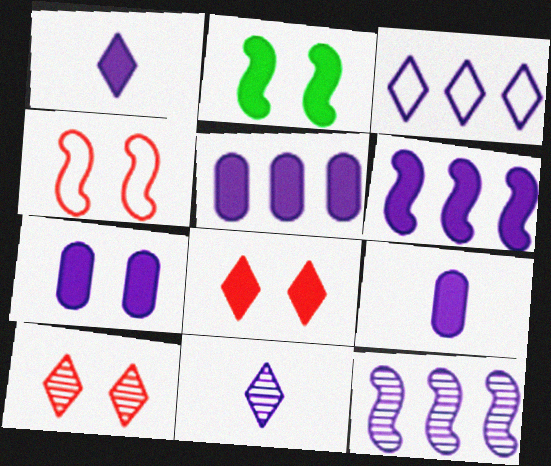[[1, 6, 7], 
[2, 7, 8], 
[3, 5, 12], 
[5, 7, 9]]